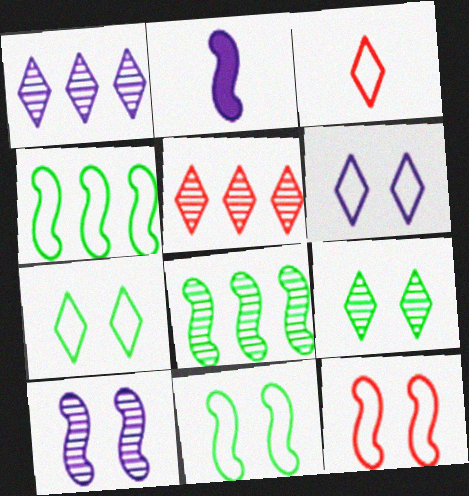[[2, 8, 12]]